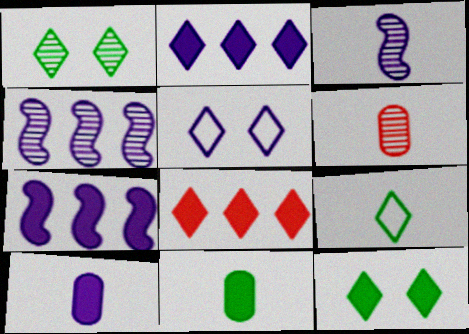[[1, 4, 6], 
[4, 5, 10]]